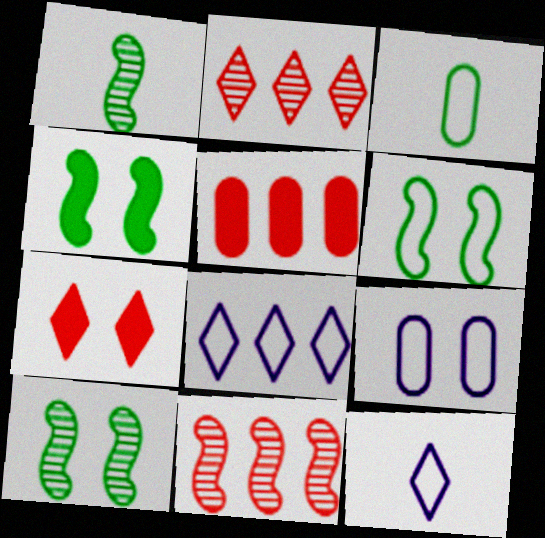[[4, 6, 10], 
[5, 10, 12], 
[7, 9, 10]]